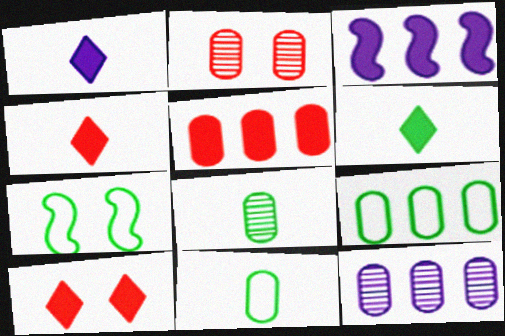[[1, 4, 6], 
[2, 8, 12], 
[4, 7, 12], 
[5, 9, 12]]